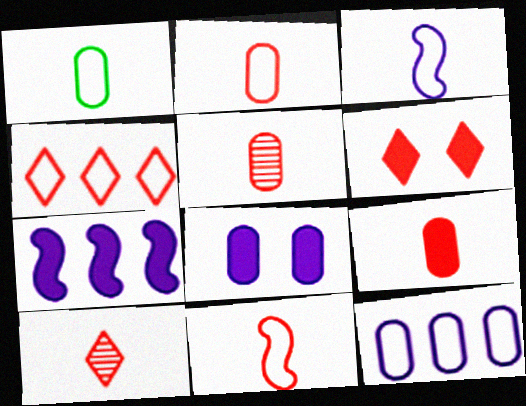[[2, 5, 9], 
[4, 6, 10], 
[9, 10, 11]]